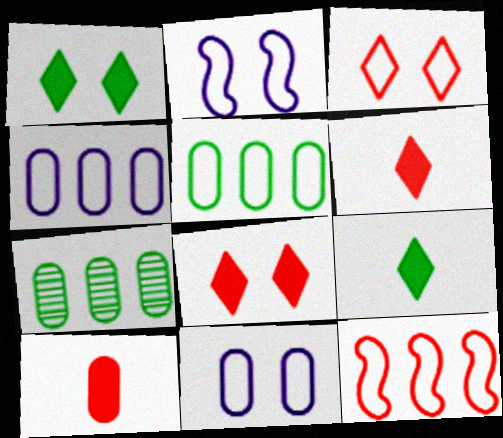[[2, 6, 7], 
[7, 10, 11]]